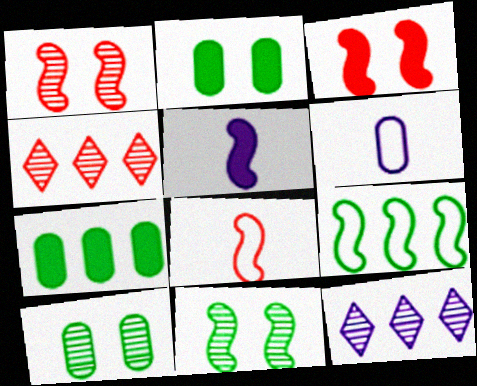[[1, 5, 9], 
[2, 8, 12]]